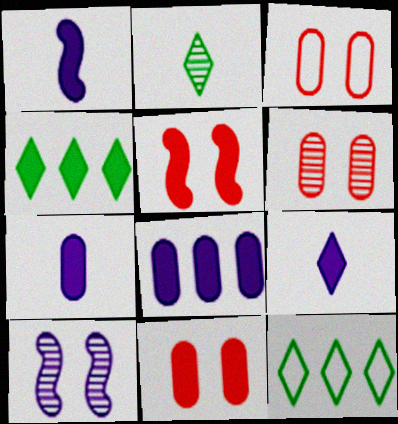[[1, 4, 11], 
[1, 6, 12], 
[1, 7, 9], 
[3, 6, 11], 
[4, 5, 7]]